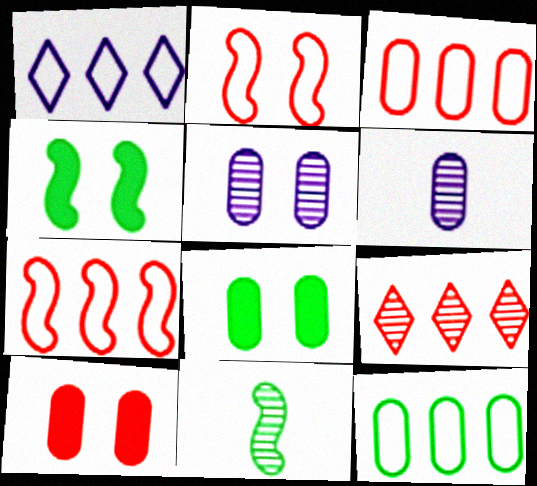[[1, 7, 12], 
[1, 10, 11], 
[3, 6, 8], 
[5, 9, 11], 
[6, 10, 12]]